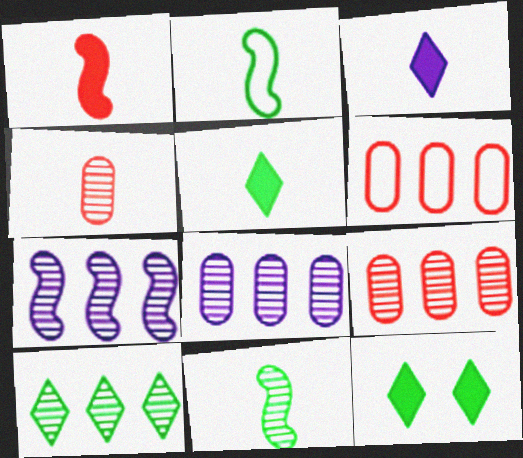[[2, 3, 4], 
[7, 9, 10]]